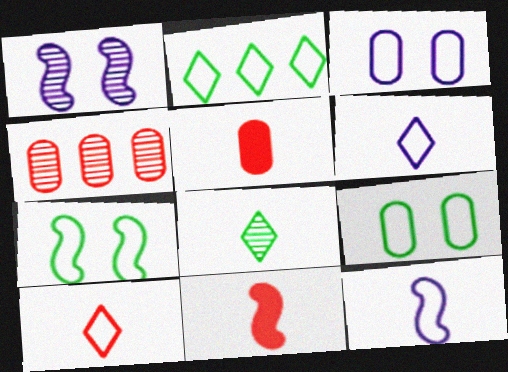[[1, 2, 5], 
[1, 4, 8], 
[5, 8, 12]]